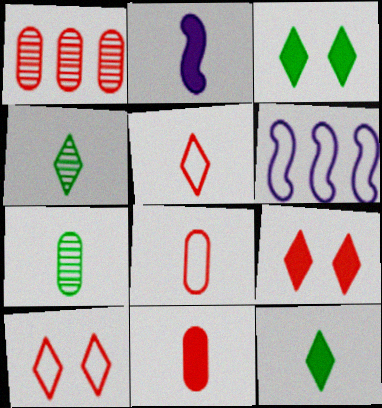[[2, 4, 8], 
[2, 5, 7], 
[2, 11, 12], 
[6, 7, 9]]